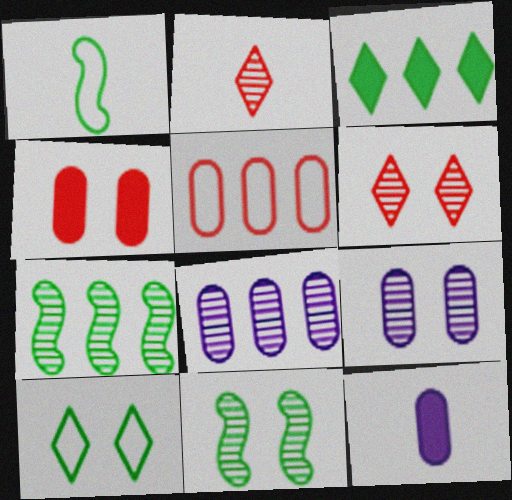[[1, 2, 12], 
[2, 7, 9], 
[2, 8, 11], 
[6, 9, 11]]